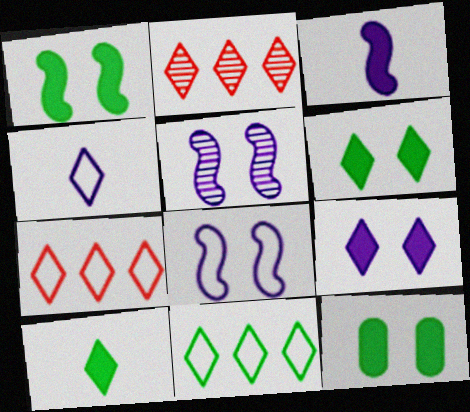[[1, 6, 12], 
[2, 4, 6]]